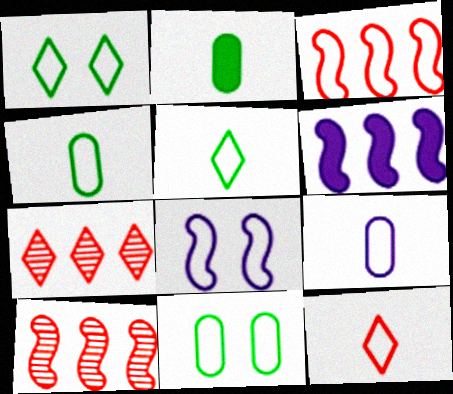[[1, 3, 9], 
[2, 7, 8]]